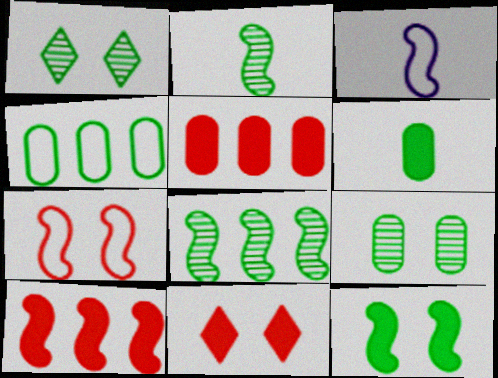[[1, 3, 5], 
[4, 6, 9]]